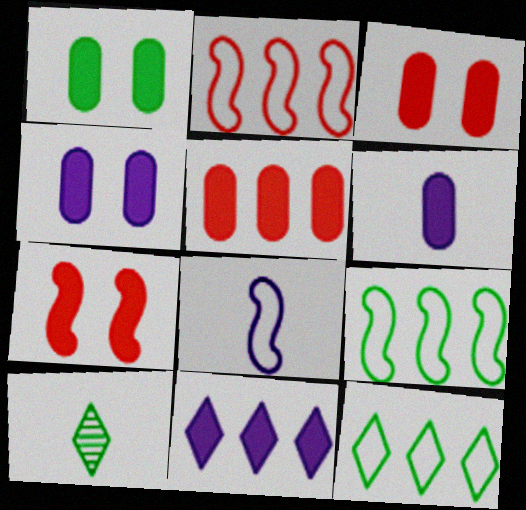[[1, 3, 4], 
[1, 5, 6], 
[1, 9, 10], 
[2, 4, 10]]